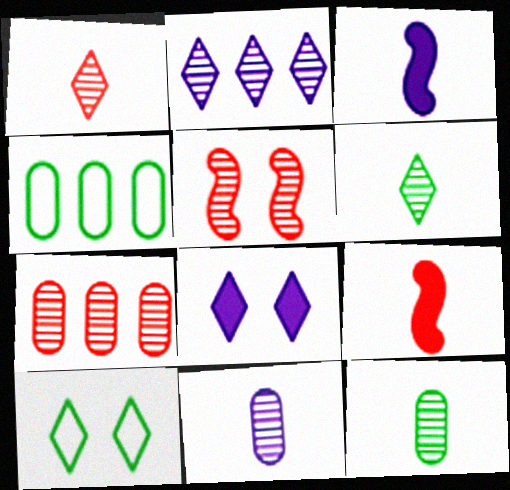[[1, 5, 7], 
[2, 5, 12], 
[3, 7, 10]]